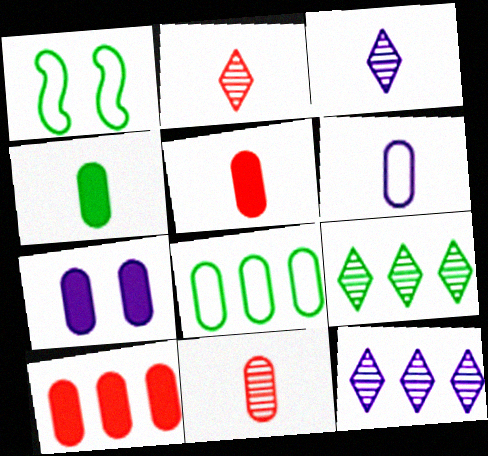[[1, 3, 10], 
[1, 4, 9], 
[1, 5, 12], 
[4, 6, 11], 
[4, 7, 10], 
[7, 8, 11]]